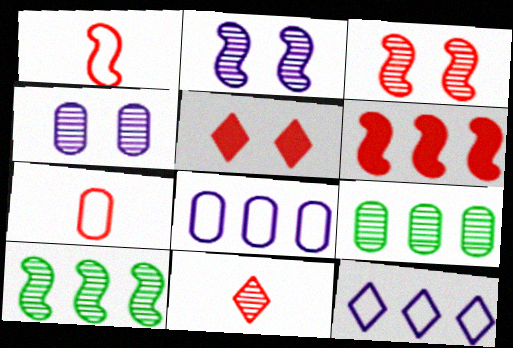[[1, 3, 6], 
[2, 9, 11], 
[4, 10, 11], 
[6, 9, 12]]